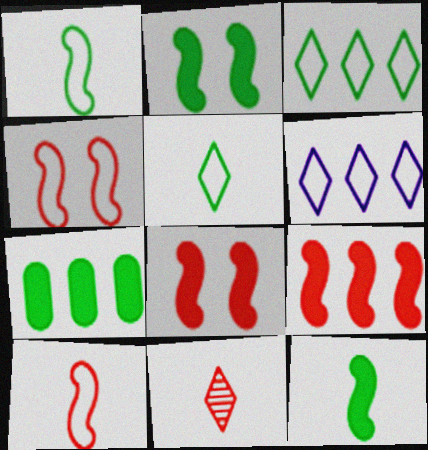[]